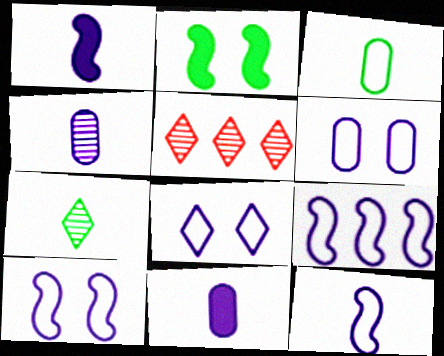[[6, 8, 10], 
[9, 10, 12]]